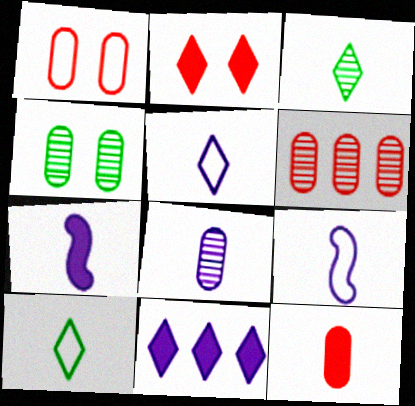[[1, 6, 12], 
[3, 9, 12], 
[4, 6, 8], 
[5, 7, 8]]